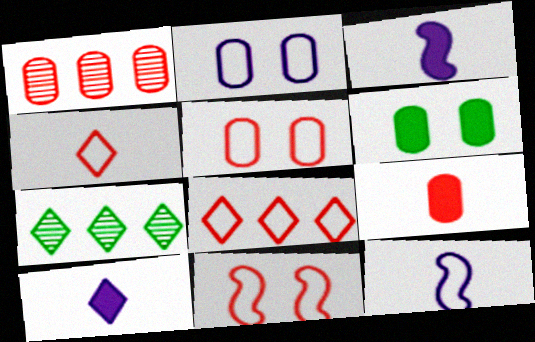[[1, 5, 9], 
[3, 5, 7]]